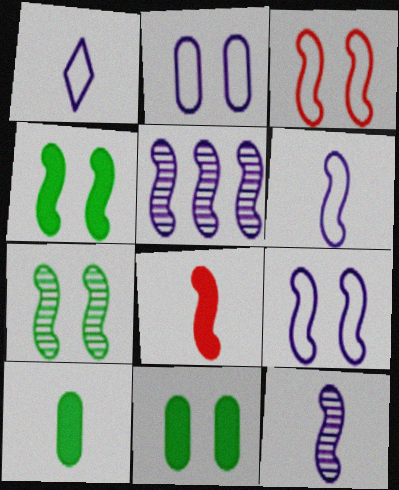[]